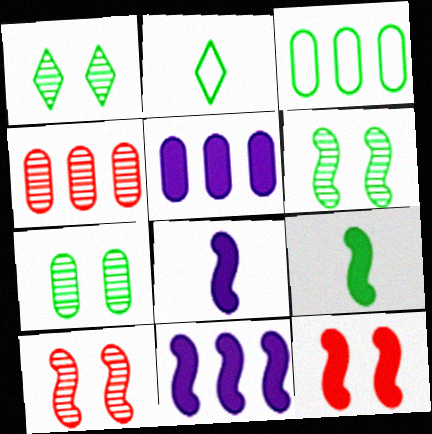[[1, 3, 9], 
[1, 6, 7], 
[2, 5, 10], 
[3, 4, 5], 
[9, 11, 12]]